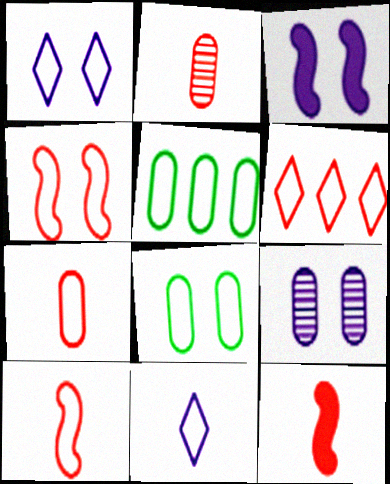[[1, 3, 9], 
[1, 4, 8], 
[1, 5, 10], 
[4, 5, 11], 
[4, 6, 7]]